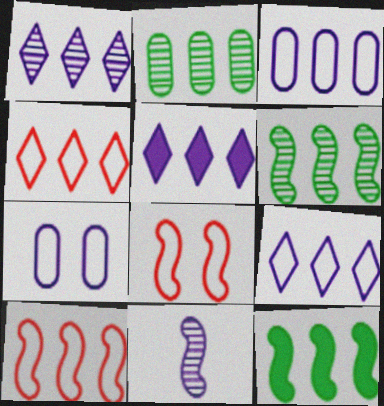[[1, 5, 9], 
[2, 5, 10], 
[5, 7, 11], 
[8, 11, 12]]